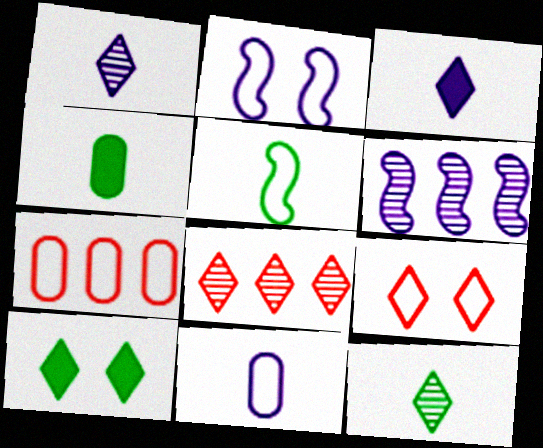[[2, 4, 8], 
[4, 5, 12], 
[4, 6, 9]]